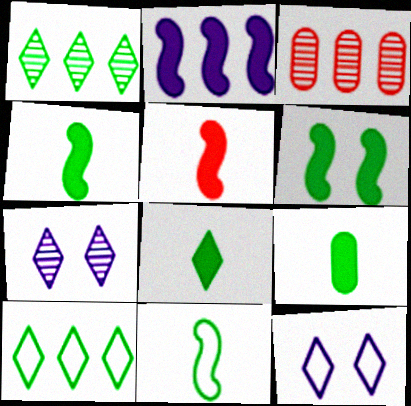[[2, 3, 10], 
[2, 5, 6], 
[3, 4, 12], 
[4, 8, 9]]